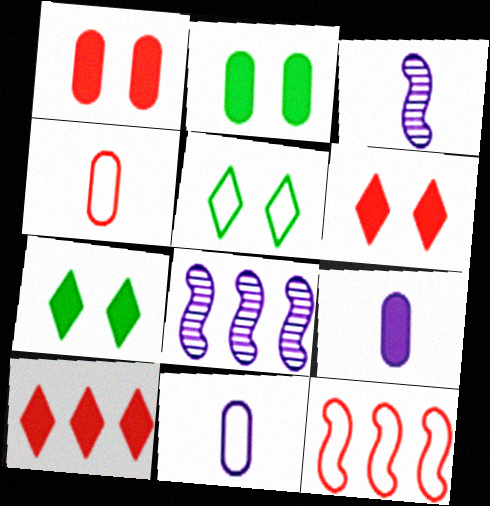[[4, 7, 8], 
[5, 11, 12]]